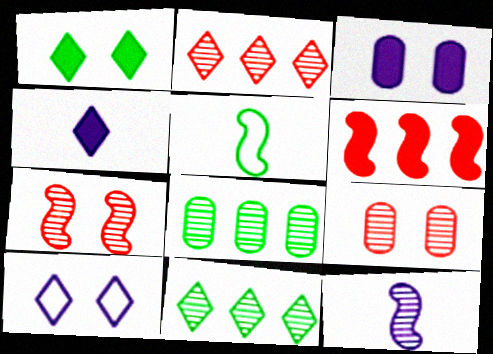[[1, 5, 8], 
[2, 3, 5], 
[9, 11, 12]]